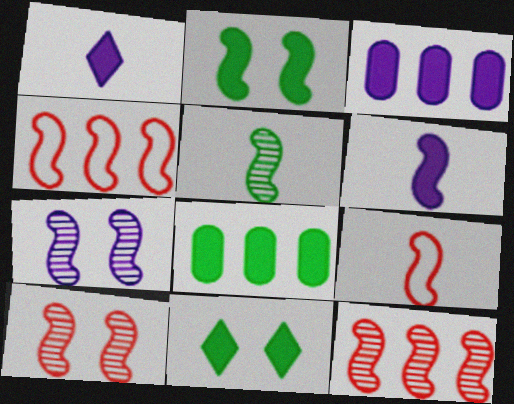[[5, 6, 9], 
[5, 7, 12]]